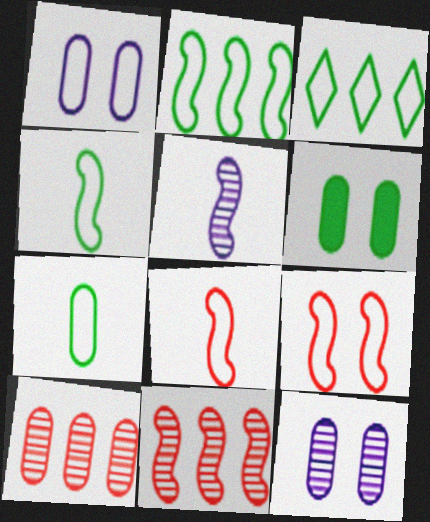[[1, 3, 8]]